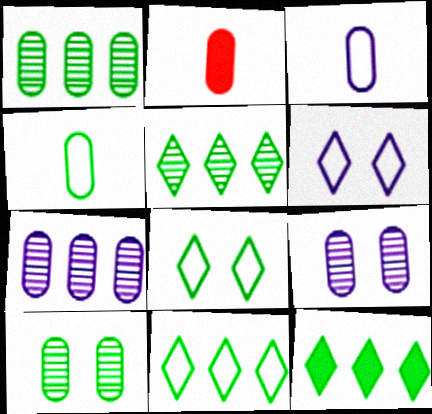[[5, 11, 12]]